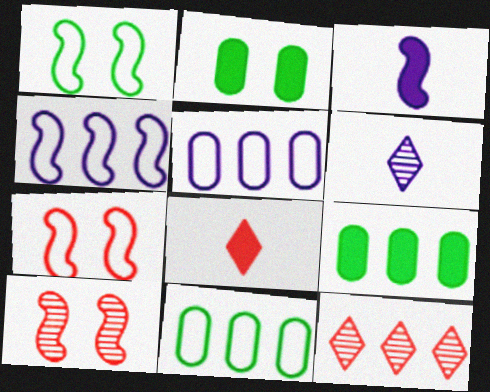[[4, 9, 12], 
[6, 7, 9]]